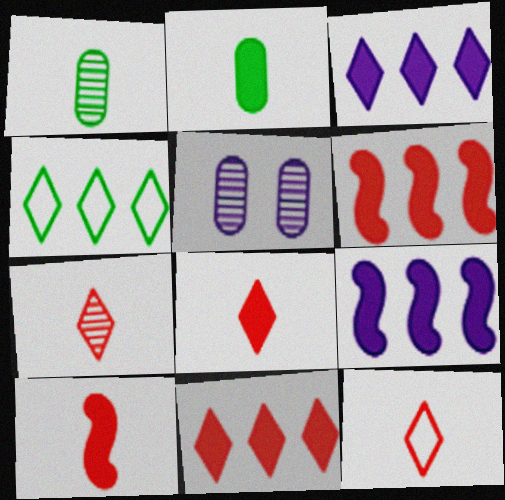[[4, 5, 10], 
[7, 8, 12]]